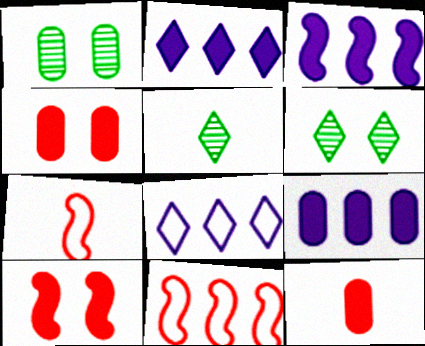[[1, 2, 7], 
[2, 3, 9], 
[6, 7, 9]]